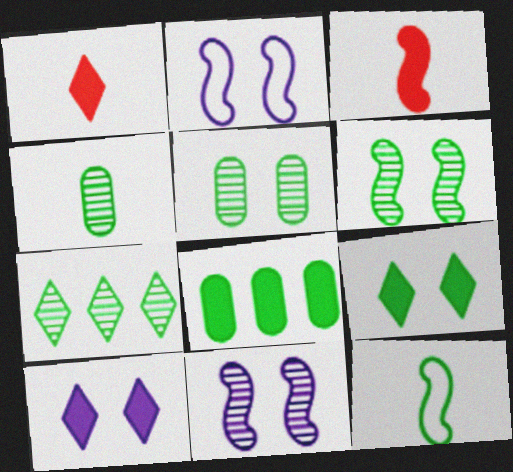[[3, 8, 10], 
[4, 6, 7]]